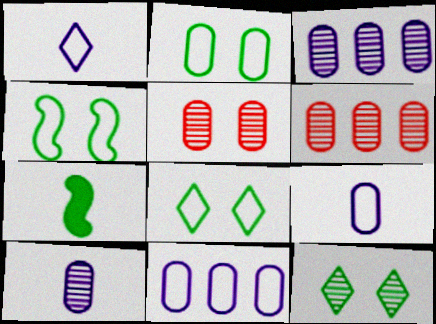[[2, 4, 8]]